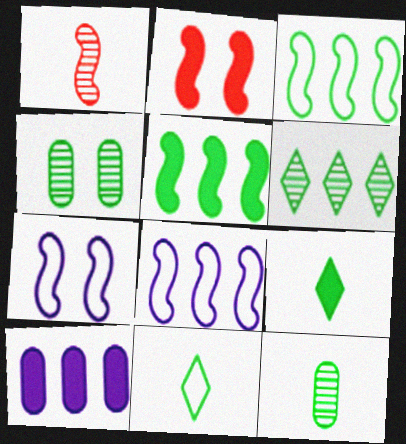[[1, 5, 7], 
[2, 9, 10], 
[3, 4, 9], 
[4, 5, 11]]